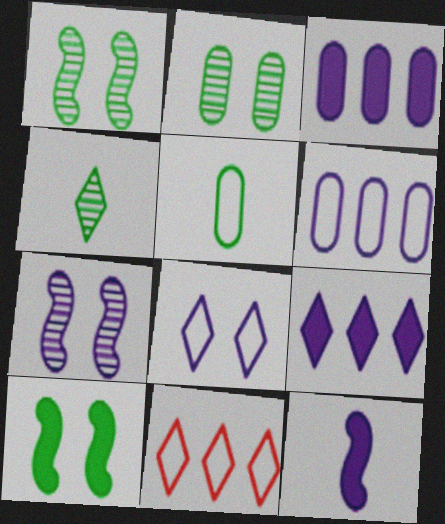[[2, 11, 12]]